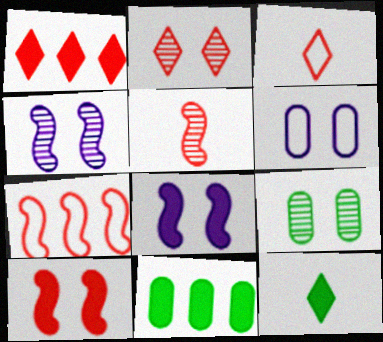[[1, 2, 3], 
[2, 4, 9], 
[3, 4, 11], 
[5, 7, 10]]